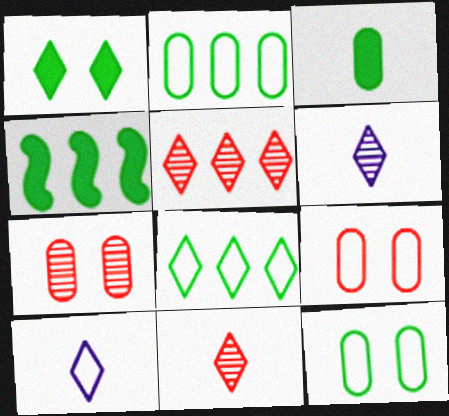[[1, 3, 4], 
[1, 5, 10], 
[4, 6, 9], 
[4, 7, 10]]